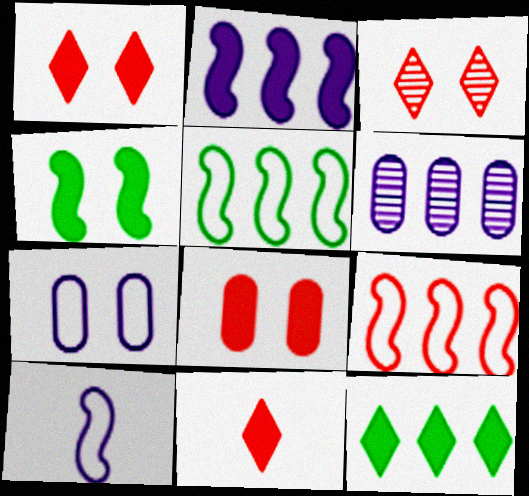[[3, 4, 7], 
[6, 9, 12]]